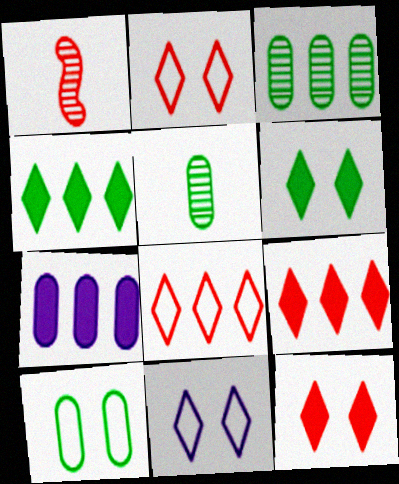[]